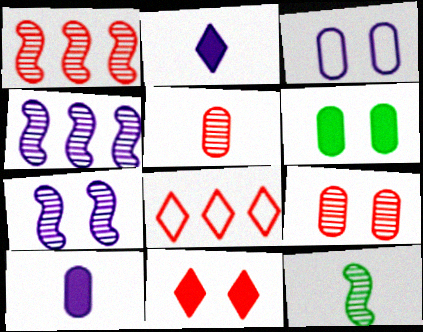[[1, 7, 12], 
[2, 3, 4], 
[3, 6, 9]]